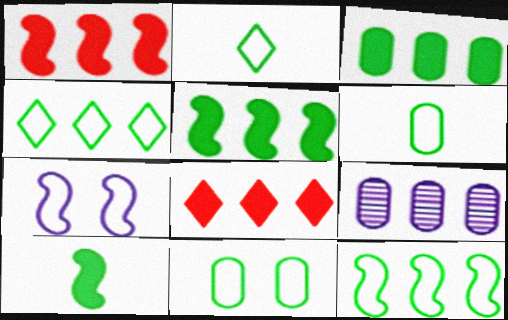[[1, 4, 9], 
[2, 11, 12], 
[8, 9, 12]]